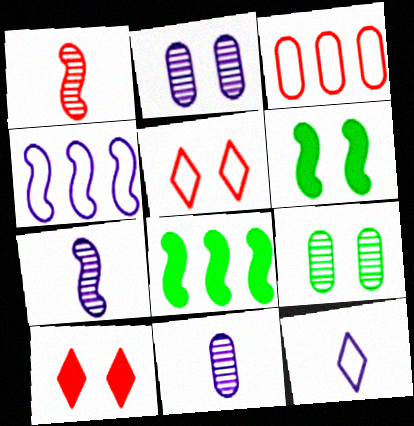[[1, 3, 10], 
[1, 4, 6], 
[2, 5, 6], 
[5, 8, 11]]